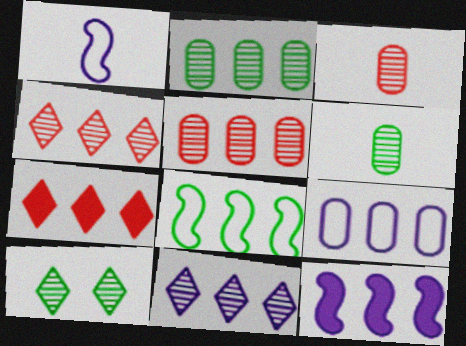[[9, 11, 12]]